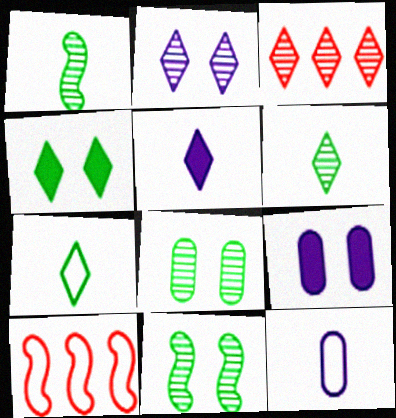[[2, 3, 6], 
[5, 8, 10], 
[6, 9, 10]]